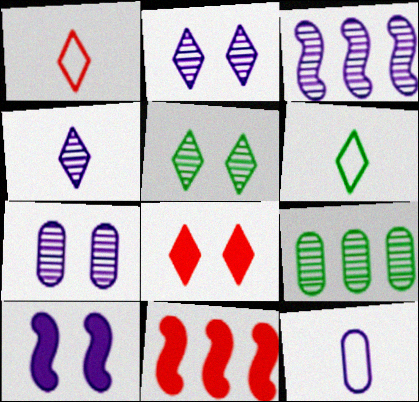[[1, 9, 10], 
[3, 4, 7], 
[5, 11, 12], 
[6, 7, 11]]